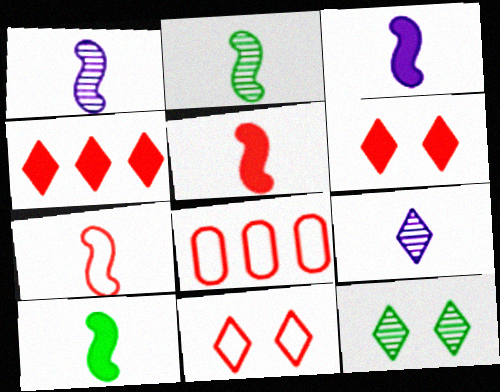[[1, 7, 10], 
[2, 3, 7], 
[3, 5, 10], 
[3, 8, 12], 
[7, 8, 11]]